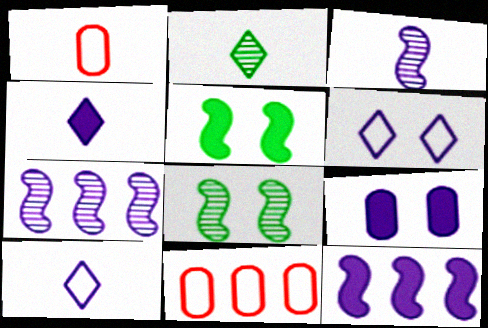[[4, 8, 11], 
[4, 9, 12], 
[7, 9, 10]]